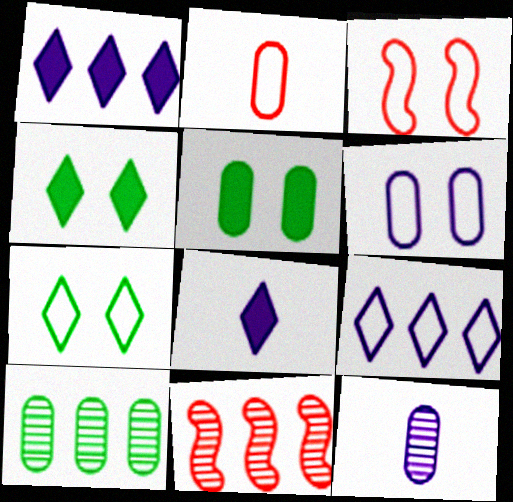[[3, 6, 7], 
[3, 8, 10]]